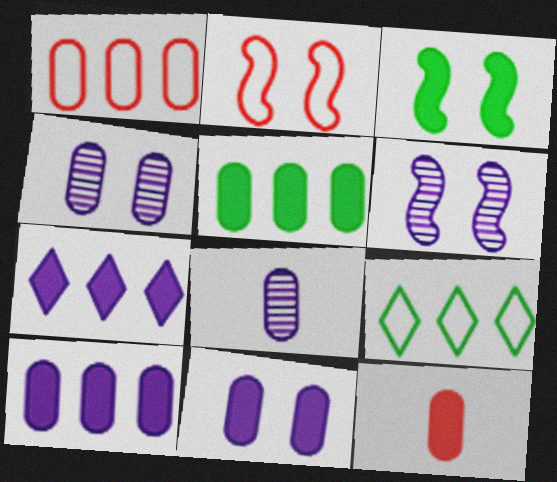[[2, 3, 6], 
[3, 7, 12], 
[5, 11, 12], 
[6, 9, 12]]